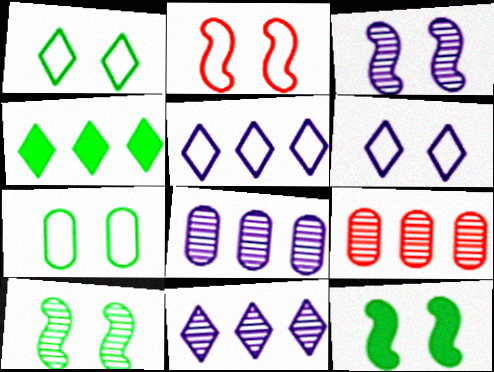[[2, 3, 12], 
[2, 6, 7]]